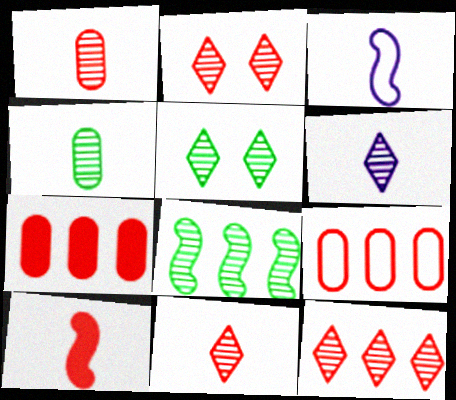[[2, 9, 10], 
[2, 11, 12], 
[3, 5, 7], 
[4, 5, 8], 
[5, 6, 12]]